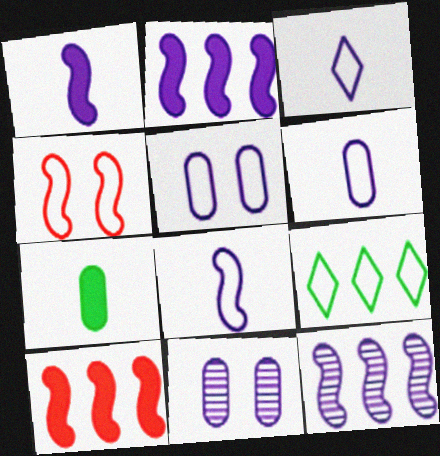[[2, 3, 11], 
[3, 6, 8], 
[4, 6, 9]]